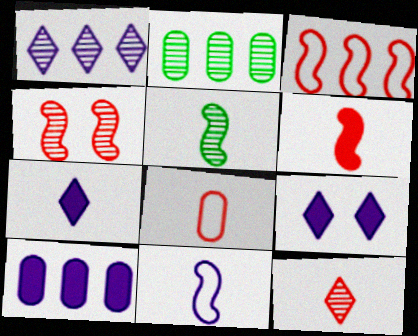[[3, 4, 6], 
[5, 6, 11], 
[5, 7, 8], 
[6, 8, 12]]